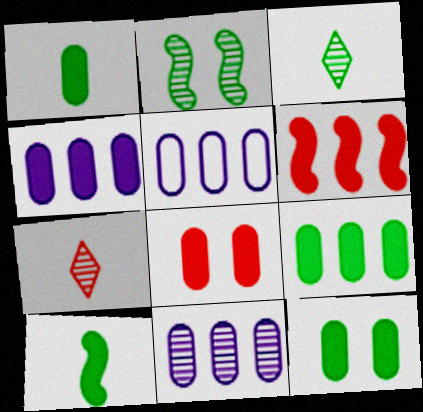[[1, 4, 8], 
[1, 9, 12], 
[2, 7, 11], 
[4, 5, 11]]